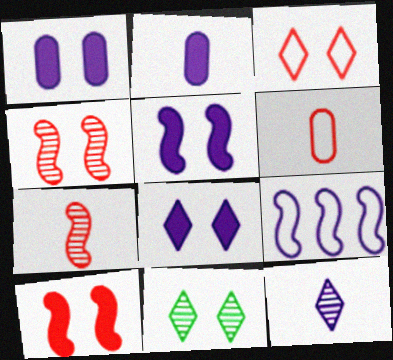[[1, 5, 8], 
[1, 9, 12], 
[3, 8, 11]]